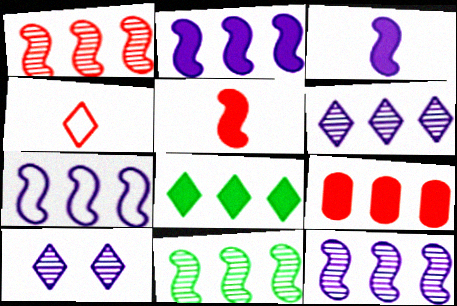[[1, 11, 12], 
[2, 7, 12], 
[2, 8, 9], 
[4, 8, 10]]